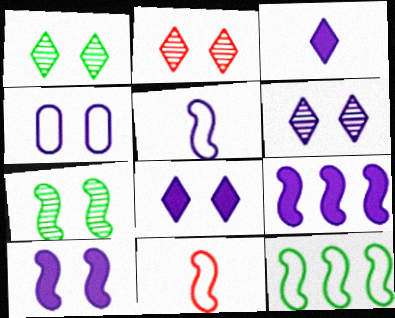[[1, 2, 6], 
[4, 6, 10], 
[7, 9, 11]]